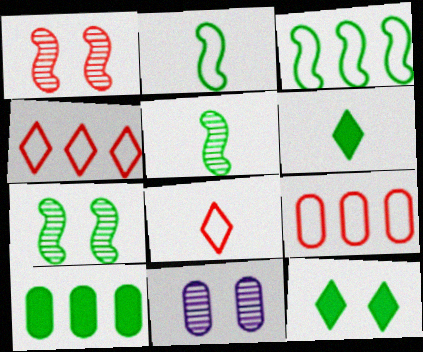[]